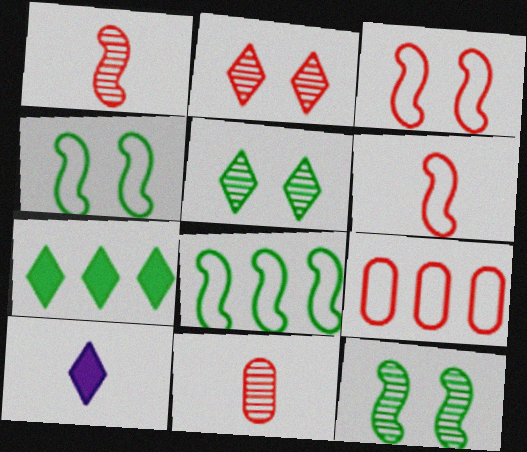[[9, 10, 12]]